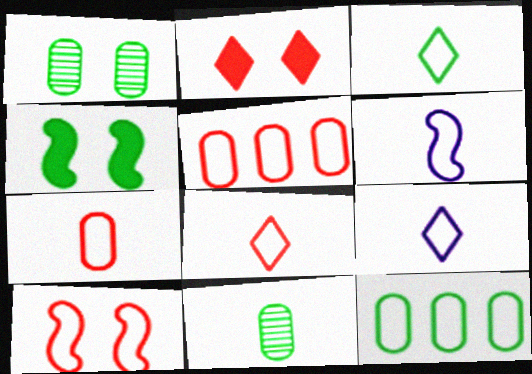[[3, 6, 7], 
[3, 8, 9], 
[5, 8, 10], 
[9, 10, 12]]